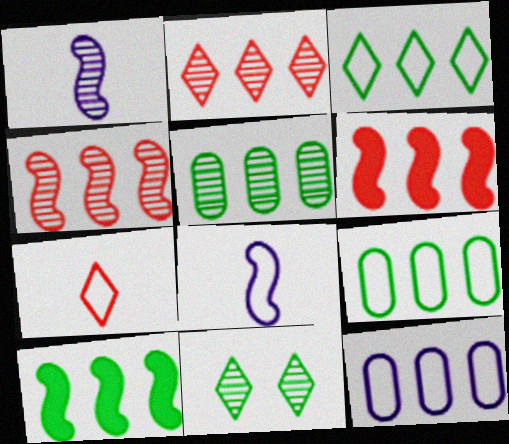[[2, 10, 12], 
[3, 5, 10]]